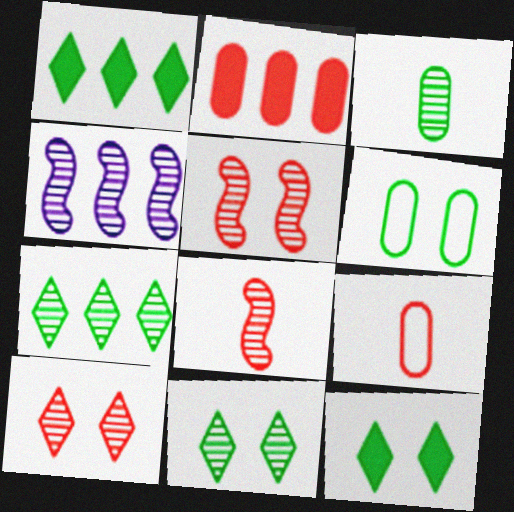[[3, 4, 10], 
[4, 9, 12]]